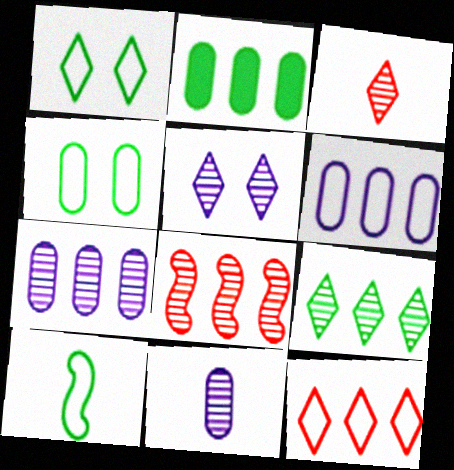[[3, 5, 9], 
[7, 8, 9]]